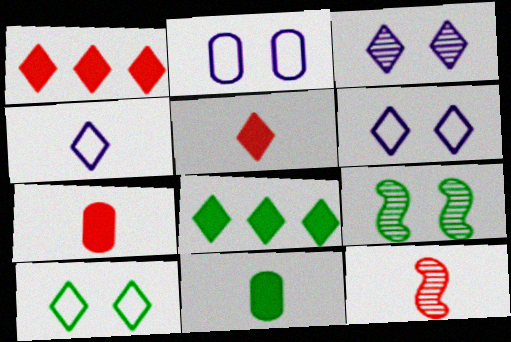[[2, 8, 12], 
[4, 11, 12]]